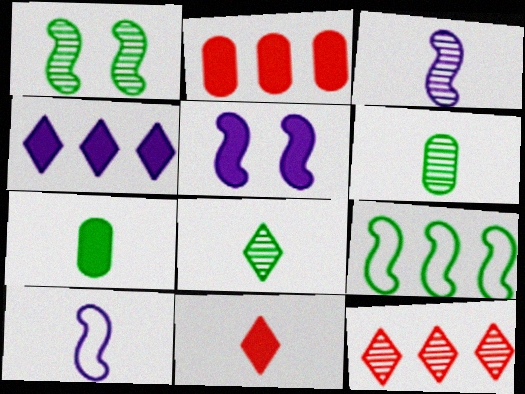[[6, 10, 11]]